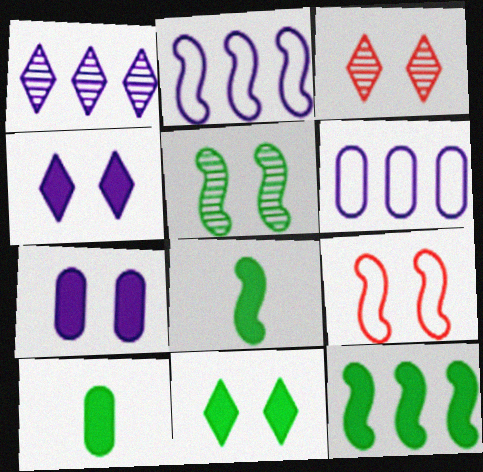[[1, 9, 10], 
[2, 3, 10], 
[3, 6, 8], 
[10, 11, 12]]